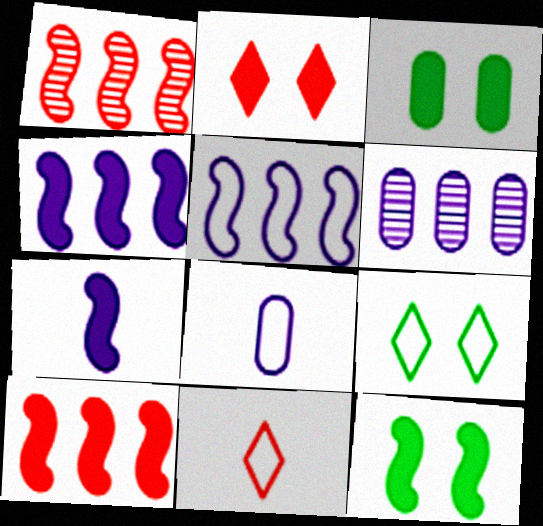[[6, 11, 12], 
[7, 10, 12]]